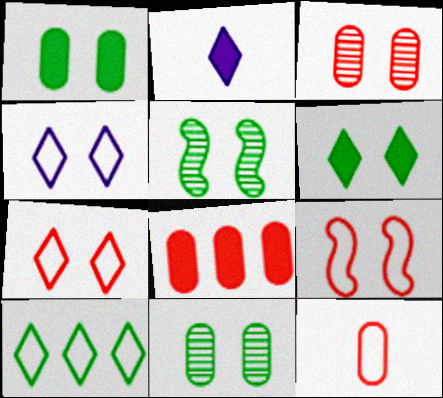[[3, 8, 12]]